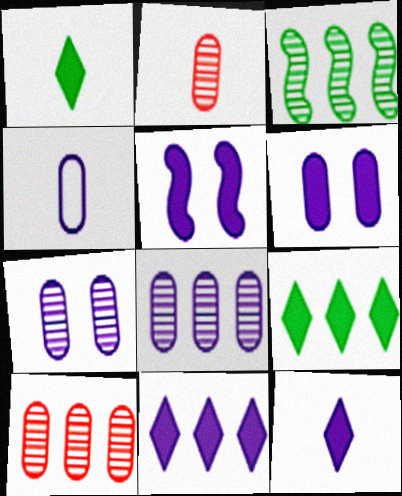[[4, 6, 8]]